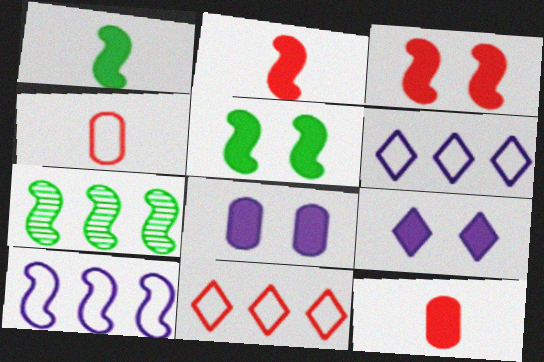[[4, 7, 9]]